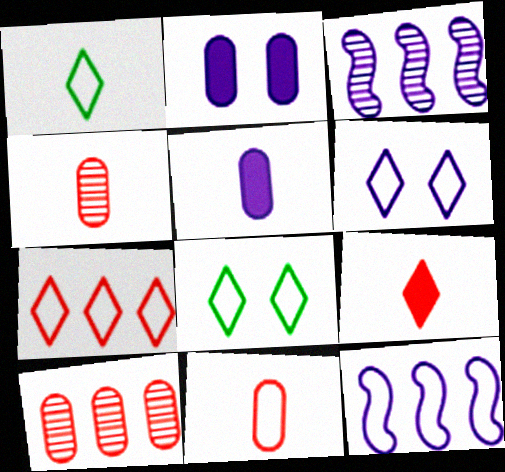[[1, 6, 7], 
[3, 5, 6], 
[8, 11, 12]]